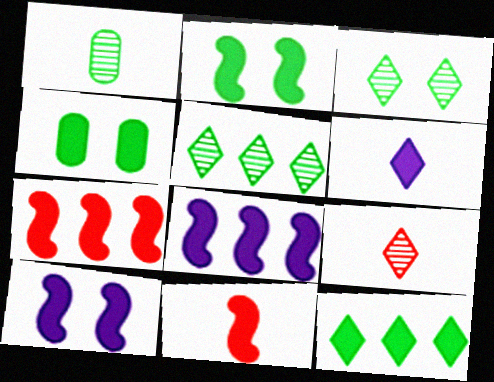[[2, 8, 11], 
[4, 6, 7]]